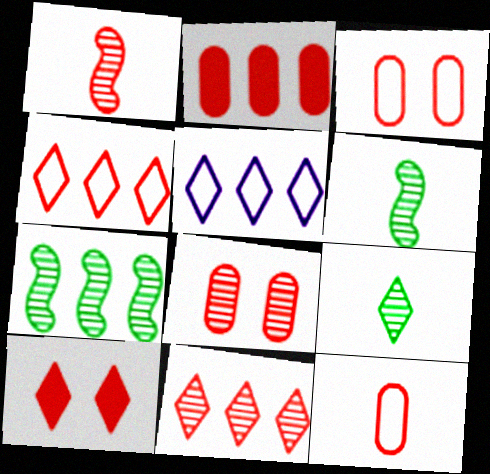[[1, 8, 11], 
[2, 5, 7], 
[2, 8, 12], 
[5, 9, 10]]